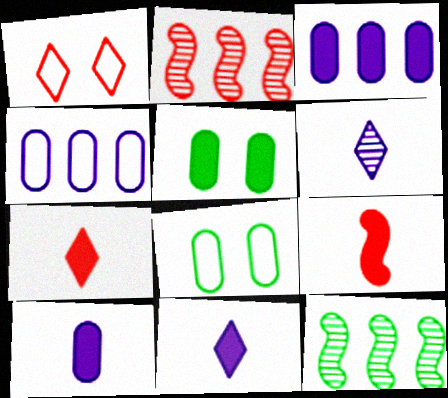[[1, 10, 12], 
[2, 8, 11]]